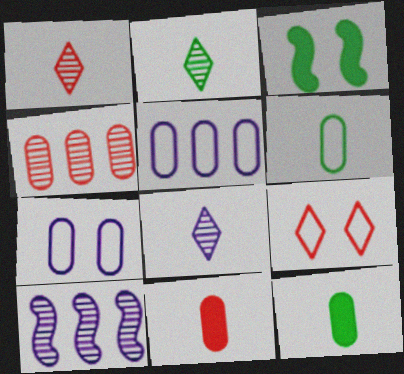[[1, 2, 8], 
[1, 3, 5], 
[4, 7, 12], 
[9, 10, 12]]